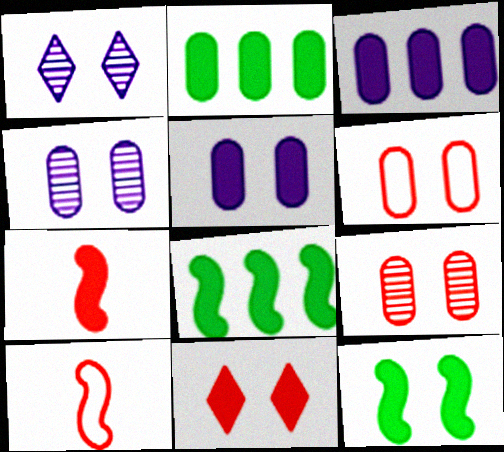[[1, 2, 10], 
[1, 6, 12], 
[5, 11, 12]]